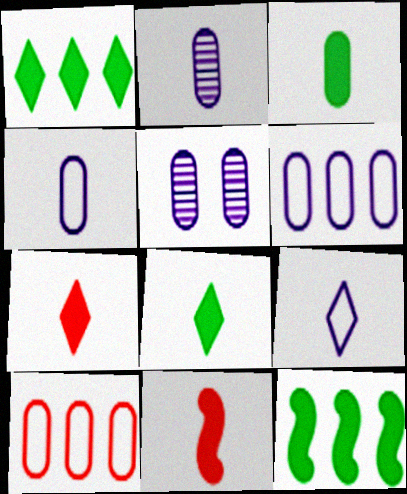[[3, 5, 10]]